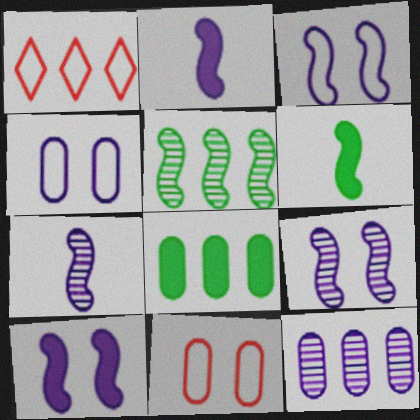[[3, 9, 10]]